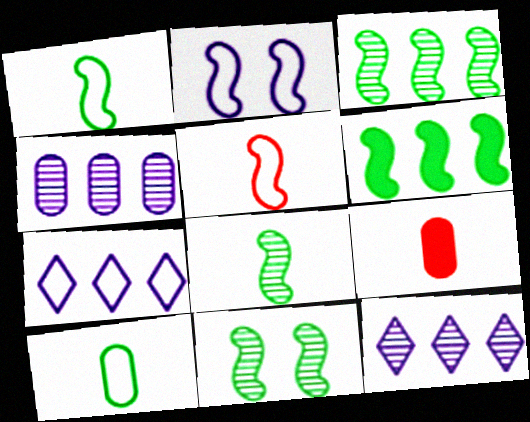[[1, 6, 11], 
[3, 8, 11], 
[7, 9, 11]]